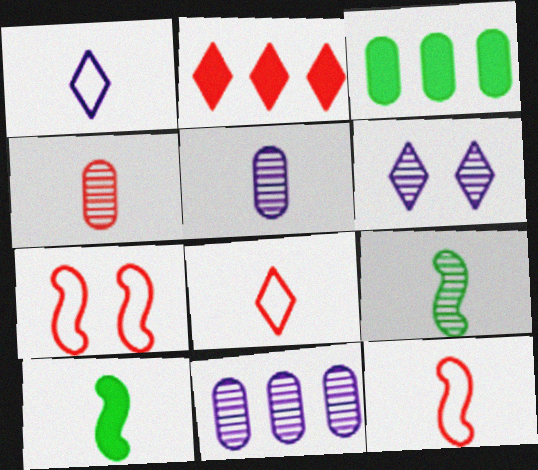[[1, 4, 10], 
[2, 4, 7], 
[3, 6, 12], 
[5, 8, 10]]